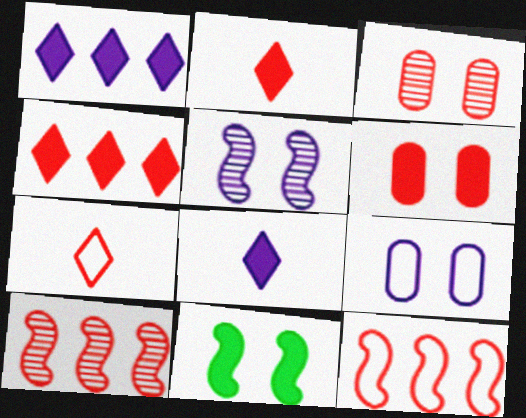[[2, 3, 12], 
[6, 7, 10]]